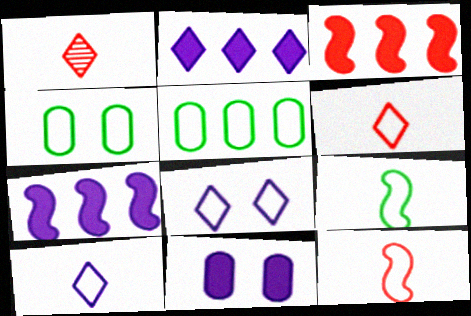[[1, 4, 7], 
[5, 8, 12]]